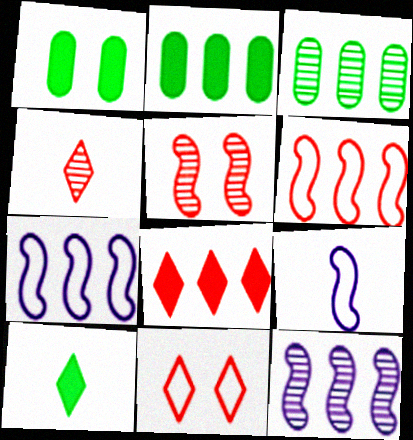[[1, 4, 7], 
[3, 7, 8], 
[4, 8, 11]]